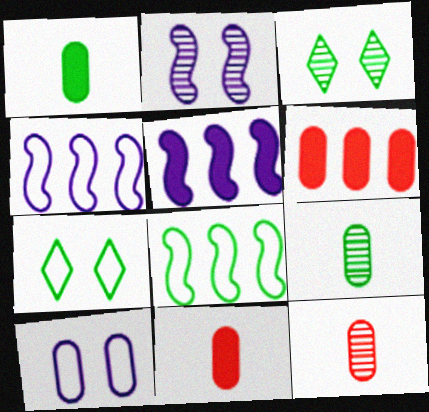[[1, 3, 8], 
[3, 4, 11], 
[5, 7, 12], 
[6, 9, 10]]